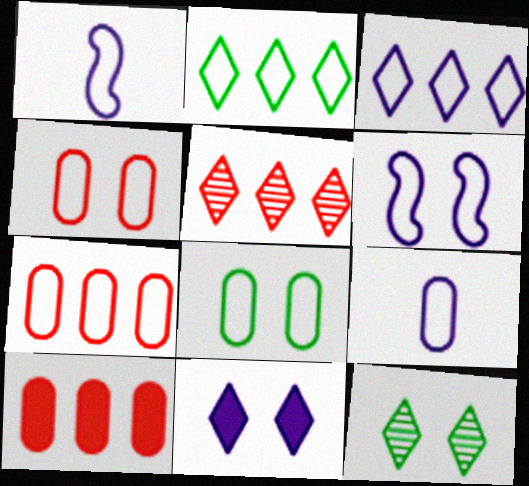[[1, 2, 4], 
[1, 10, 12], 
[3, 6, 9], 
[7, 8, 9]]